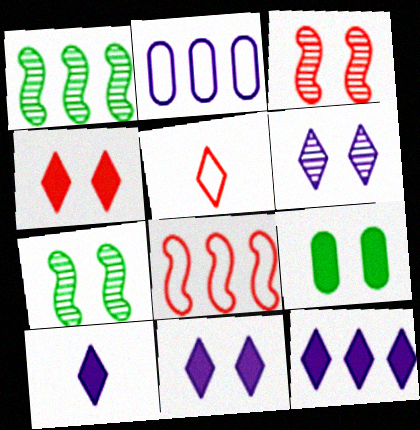[[10, 11, 12]]